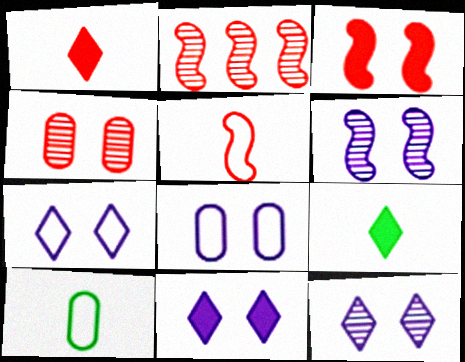[[2, 3, 5], 
[2, 8, 9], 
[2, 10, 11], 
[6, 8, 11], 
[7, 11, 12]]